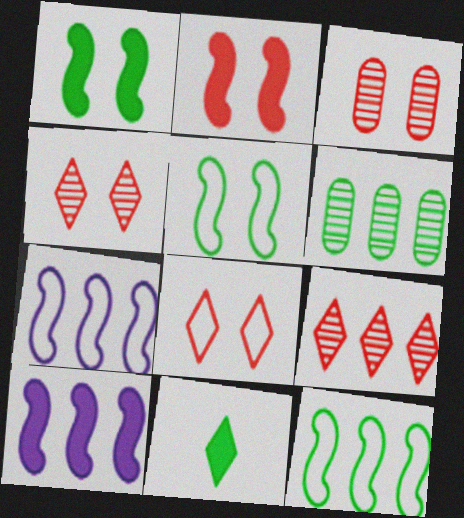[[2, 3, 8], 
[3, 7, 11], 
[5, 6, 11]]